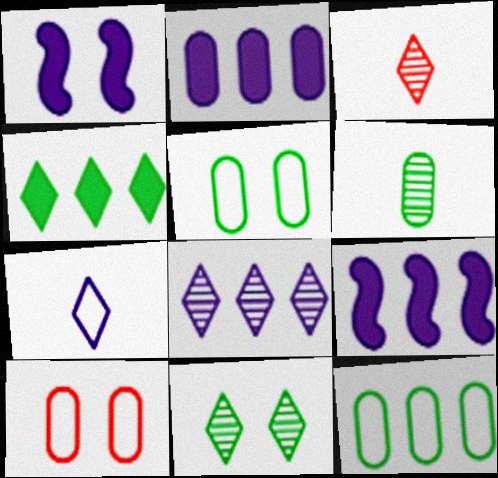[[1, 3, 12], 
[1, 10, 11], 
[2, 6, 10], 
[3, 5, 9], 
[3, 8, 11]]